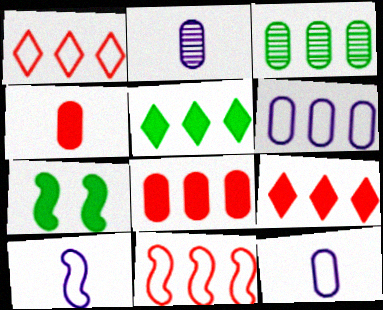[[1, 2, 7], 
[3, 6, 8]]